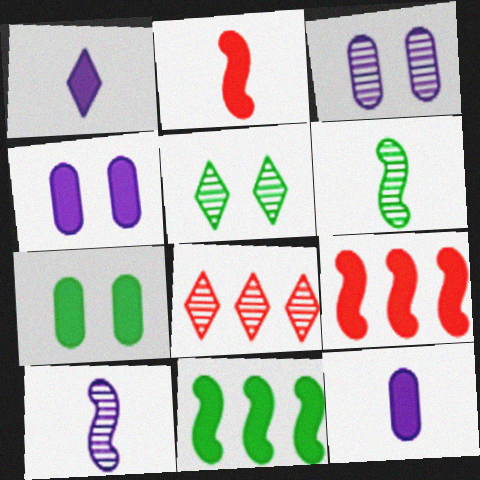[[1, 7, 9], 
[3, 6, 8]]